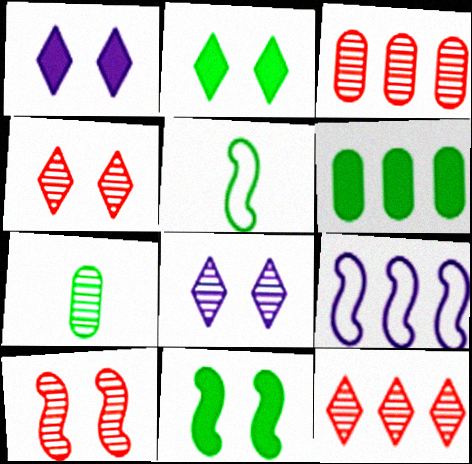[[1, 3, 5], 
[6, 9, 12]]